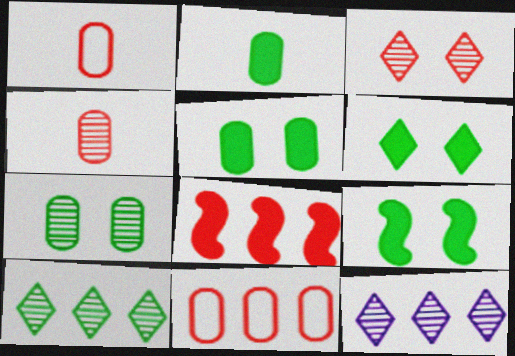[[1, 3, 8], 
[1, 9, 12], 
[5, 6, 9]]